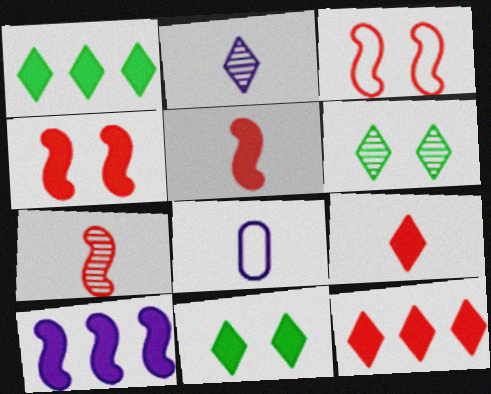[]